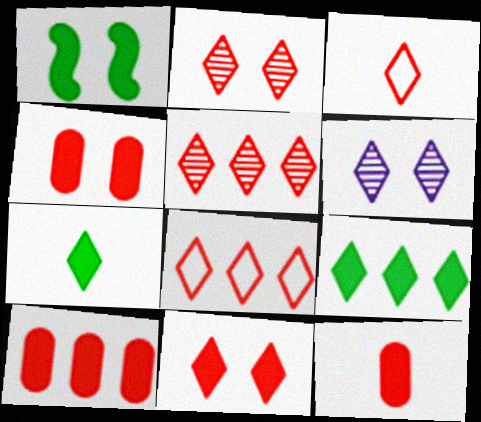[[3, 5, 11], 
[3, 6, 9], 
[4, 10, 12], 
[6, 7, 8]]